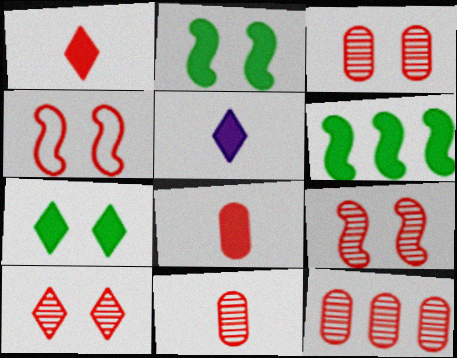[[1, 4, 12], 
[3, 9, 10], 
[3, 11, 12]]